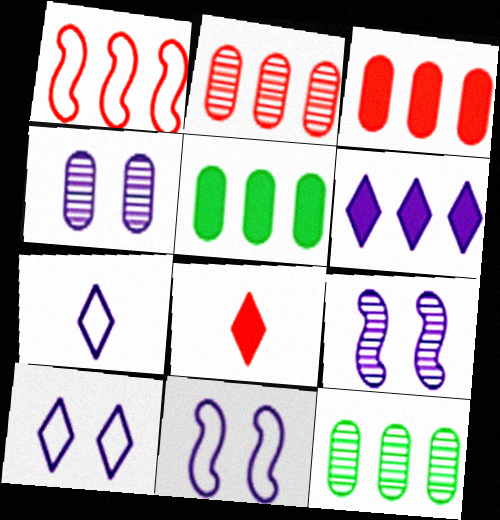[[1, 6, 12], 
[8, 11, 12]]